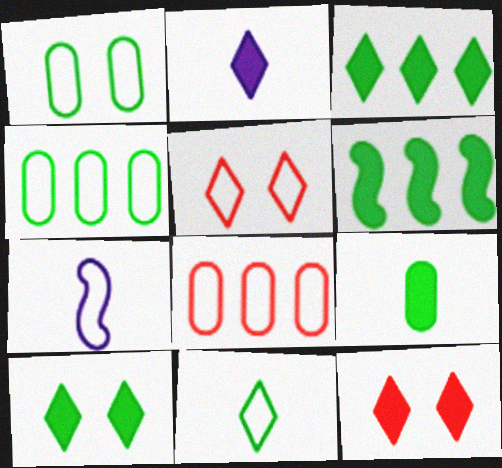[[2, 3, 12], 
[4, 5, 7], 
[6, 9, 10]]